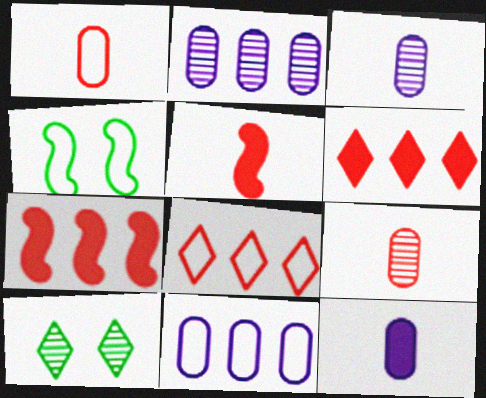[[3, 4, 6], 
[5, 10, 11]]